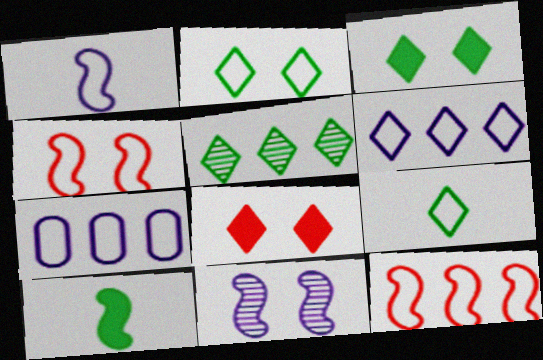[[3, 5, 9], 
[4, 7, 9], 
[10, 11, 12]]